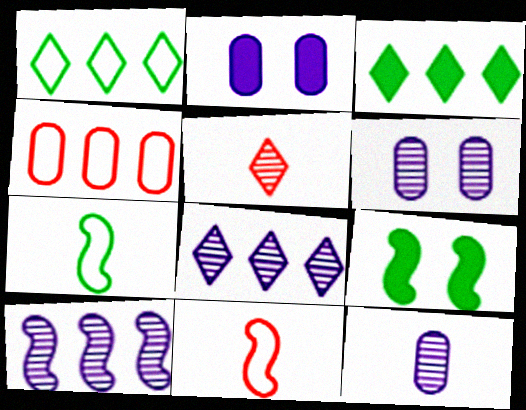[[3, 4, 10], 
[3, 6, 11], 
[9, 10, 11]]